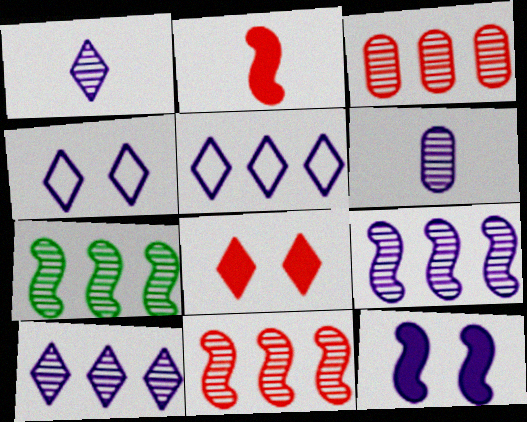[[3, 7, 10], 
[5, 6, 12], 
[7, 9, 11]]